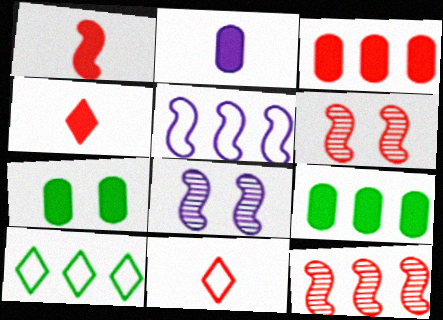[[2, 3, 7], 
[2, 6, 10], 
[3, 6, 11], 
[8, 9, 11]]